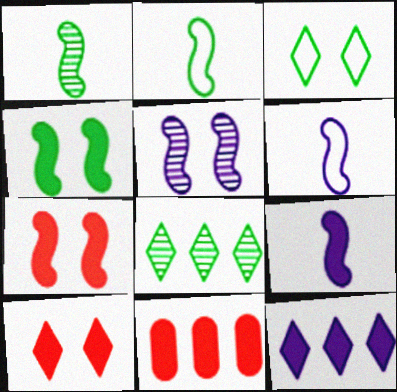[]